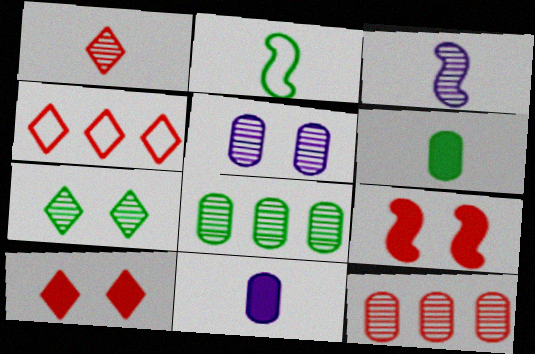[[1, 2, 11], 
[1, 4, 10], 
[3, 7, 12]]